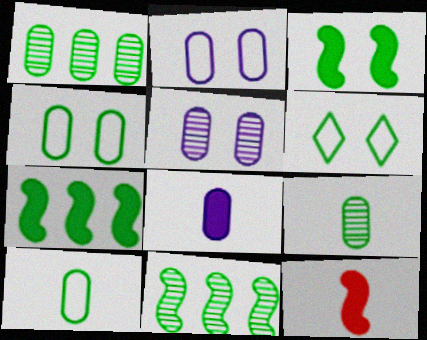[[6, 7, 9]]